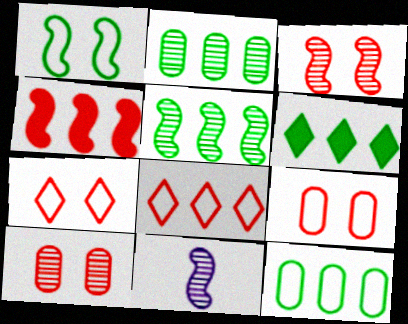[[1, 4, 11], 
[3, 5, 11], 
[5, 6, 12], 
[6, 9, 11]]